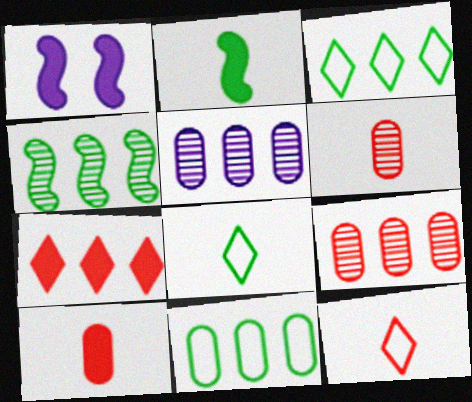[[1, 3, 6], 
[1, 8, 9]]